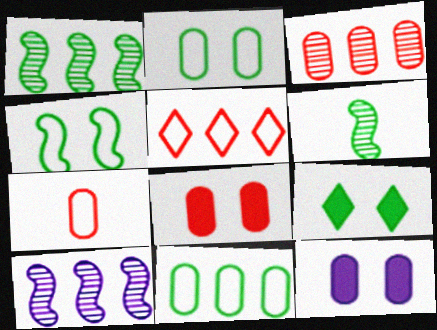[[3, 7, 8], 
[5, 6, 12], 
[6, 9, 11], 
[7, 9, 10]]